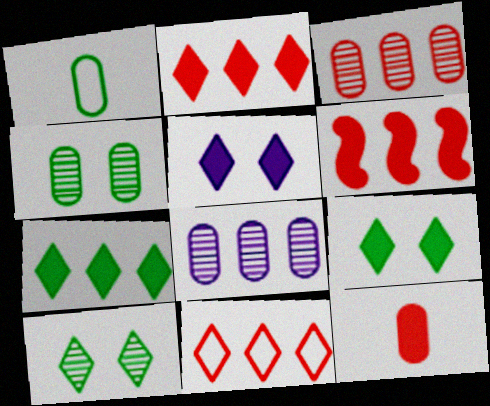[[3, 6, 11]]